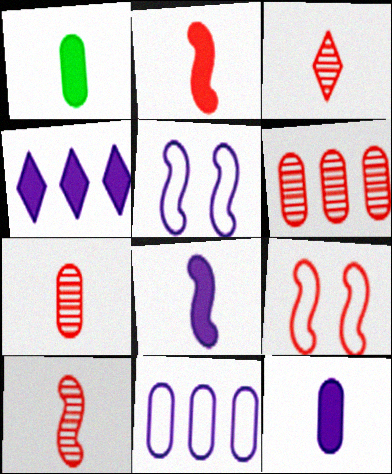[[3, 7, 10]]